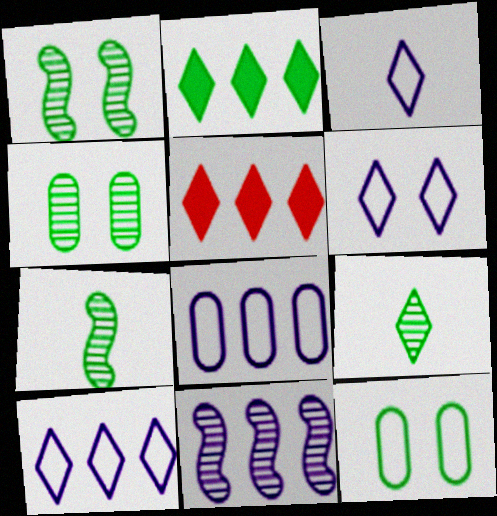[[2, 7, 12], 
[3, 6, 10], 
[5, 6, 9]]